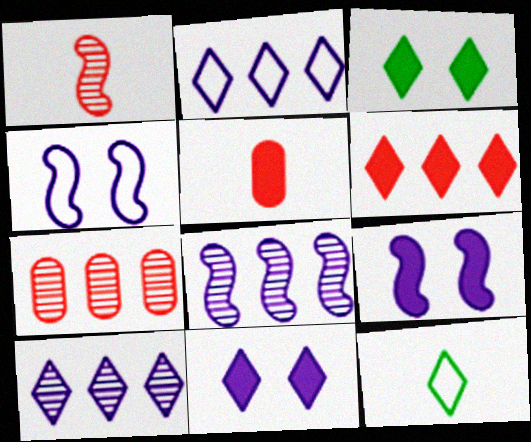[[7, 9, 12]]